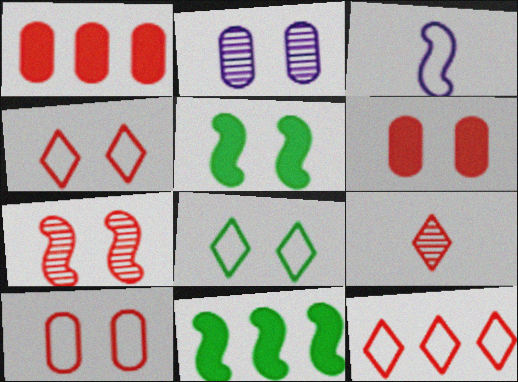[[2, 4, 5], 
[3, 7, 11], 
[4, 6, 7]]